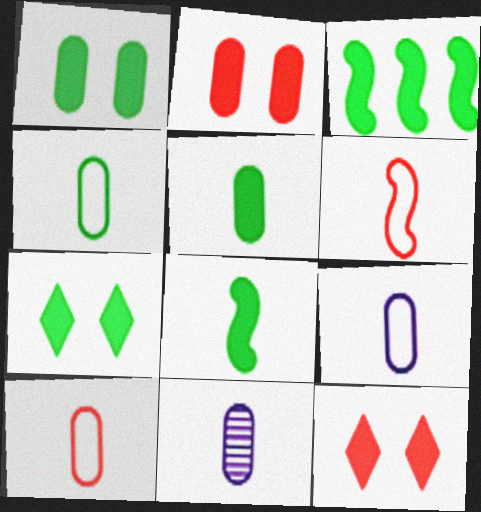[[3, 5, 7], 
[4, 9, 10], 
[5, 10, 11]]